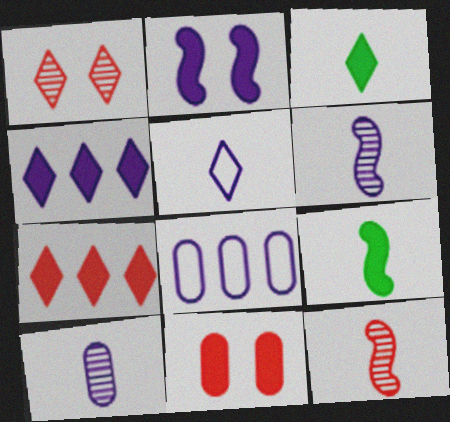[[1, 8, 9], 
[4, 9, 11]]